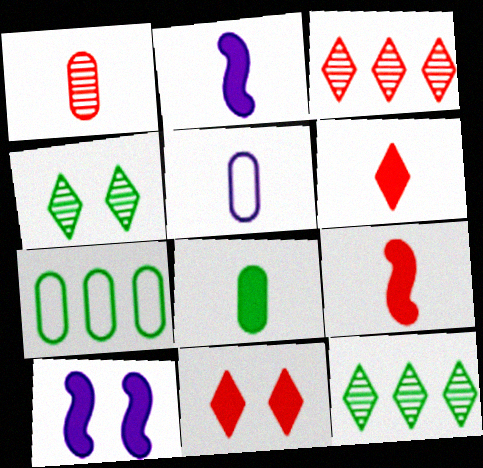[[1, 5, 8], 
[2, 6, 8]]